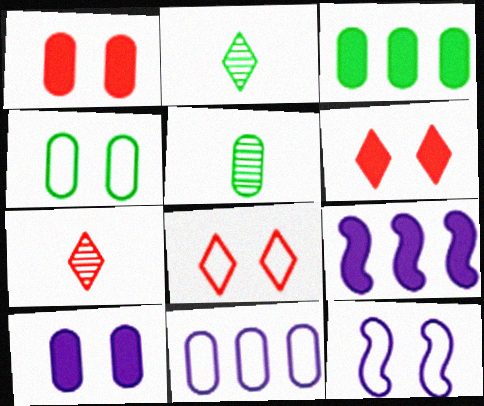[[1, 5, 11], 
[3, 4, 5], 
[3, 7, 12], 
[4, 7, 9], 
[4, 8, 12], 
[5, 8, 9]]